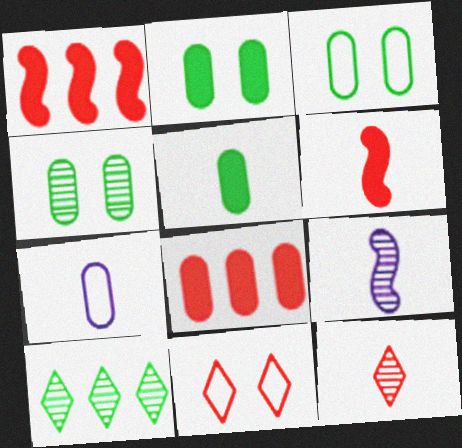[[2, 3, 4], 
[4, 7, 8]]